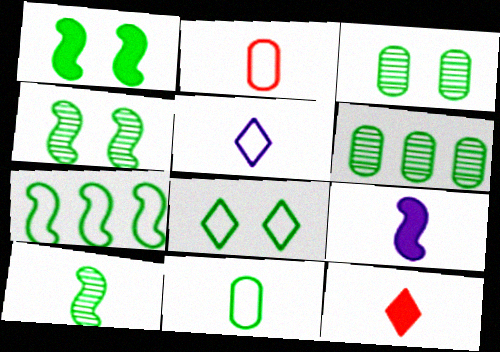[[1, 3, 8], 
[1, 7, 10], 
[7, 8, 11]]